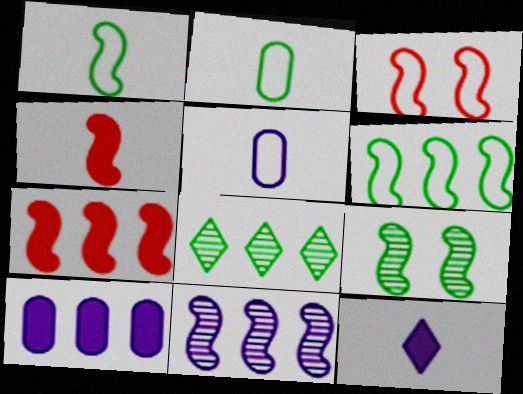[[6, 7, 11]]